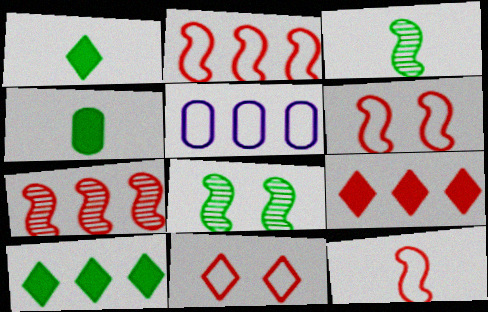[[2, 6, 12], 
[5, 7, 10]]